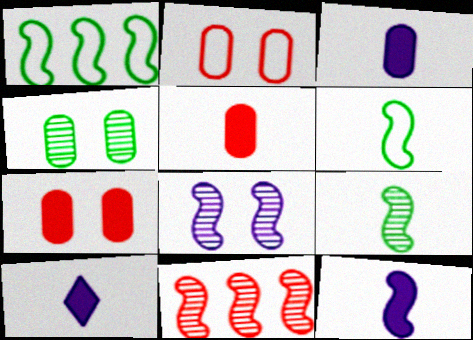[[3, 10, 12], 
[8, 9, 11]]